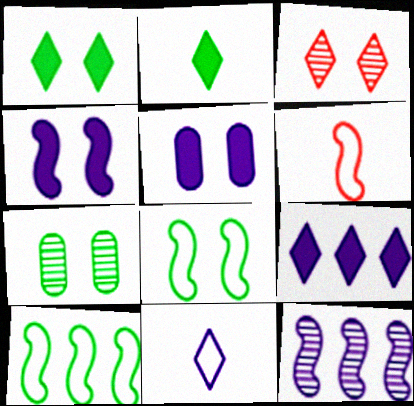[[1, 7, 8], 
[2, 7, 10], 
[3, 5, 8], 
[5, 11, 12], 
[6, 7, 9]]